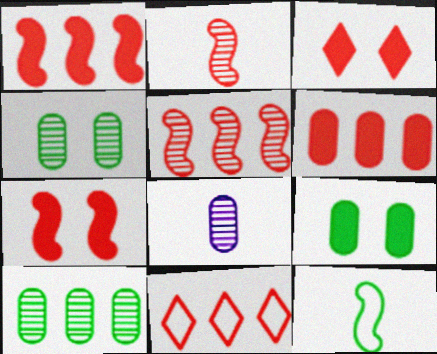[[5, 6, 11]]